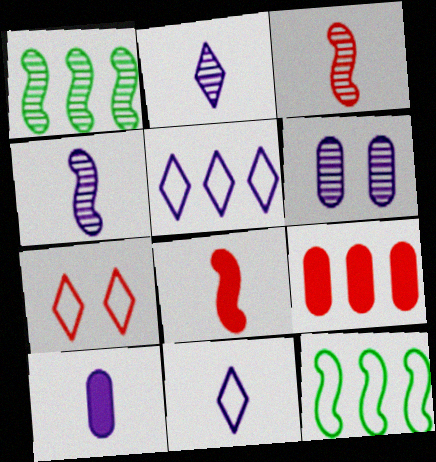[[1, 5, 9], 
[1, 7, 10], 
[3, 7, 9], 
[4, 10, 11]]